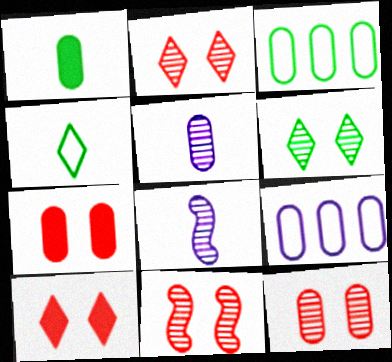[[1, 9, 12], 
[2, 11, 12], 
[3, 5, 7], 
[3, 8, 10]]